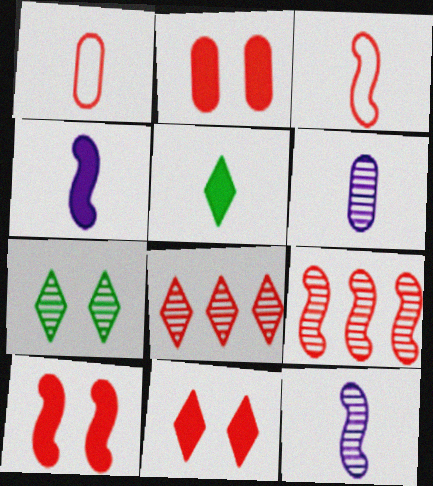[[1, 5, 12], 
[1, 8, 10], 
[1, 9, 11], 
[2, 3, 8], 
[2, 10, 11], 
[3, 5, 6], 
[3, 9, 10], 
[6, 7, 9]]